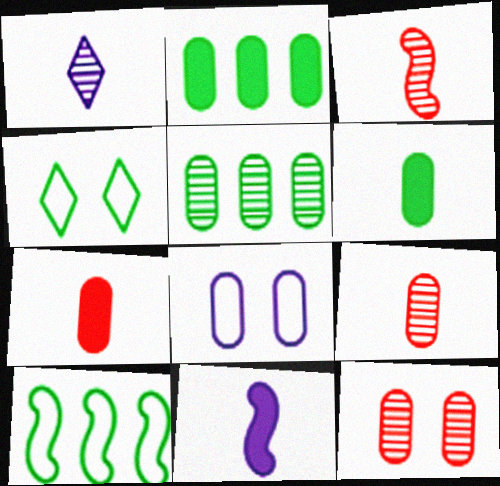[[2, 8, 9], 
[5, 7, 8]]